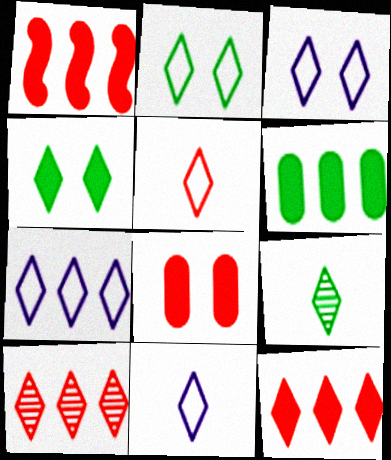[[2, 5, 7], 
[3, 7, 11], 
[3, 9, 12], 
[4, 10, 11]]